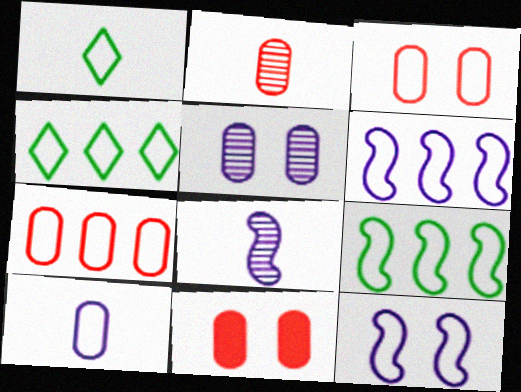[[1, 3, 6], 
[1, 7, 12], 
[2, 7, 11], 
[4, 6, 7], 
[4, 8, 11]]